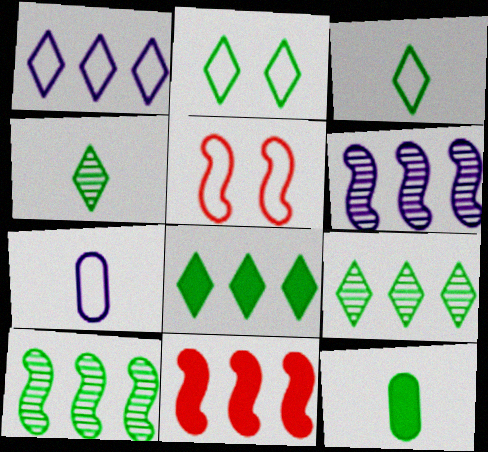[[2, 4, 8], 
[2, 10, 12]]